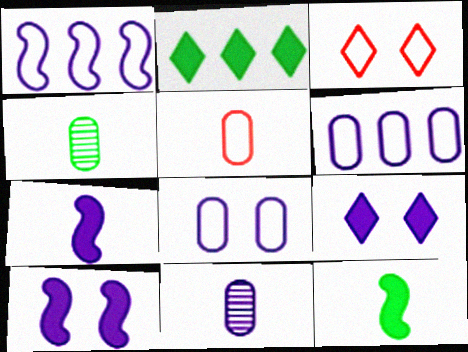[[1, 9, 11]]